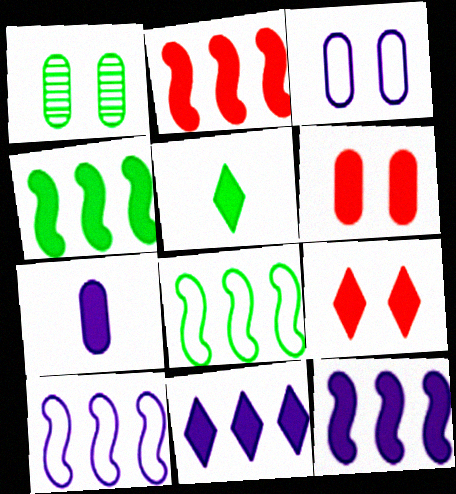[[1, 3, 6], 
[1, 5, 8], 
[2, 4, 12], 
[4, 7, 9], 
[5, 6, 12], 
[5, 9, 11]]